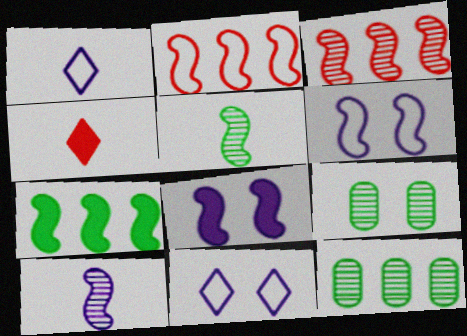[[2, 5, 8], 
[4, 6, 12]]